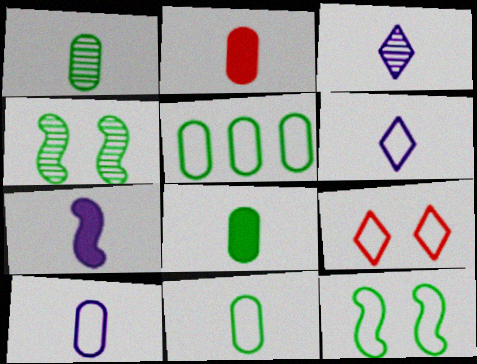[[1, 2, 10], 
[1, 8, 11], 
[3, 7, 10]]